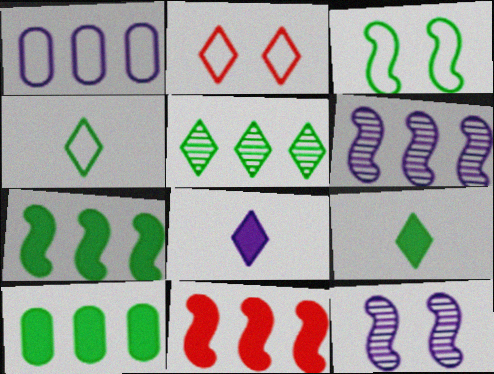[[1, 5, 11], 
[1, 8, 12], 
[2, 5, 8]]